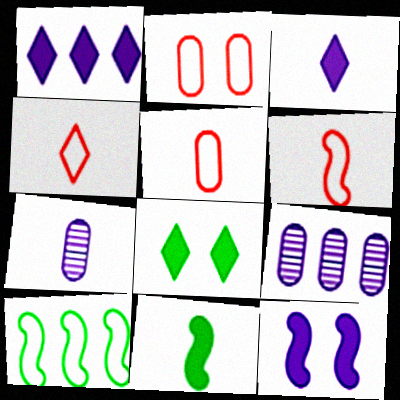[[4, 5, 6], 
[4, 7, 11], 
[6, 8, 9]]